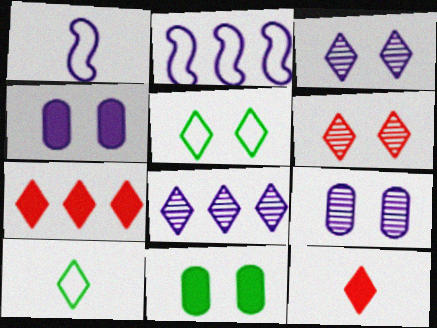[[1, 4, 8], 
[3, 7, 10], 
[5, 8, 12]]